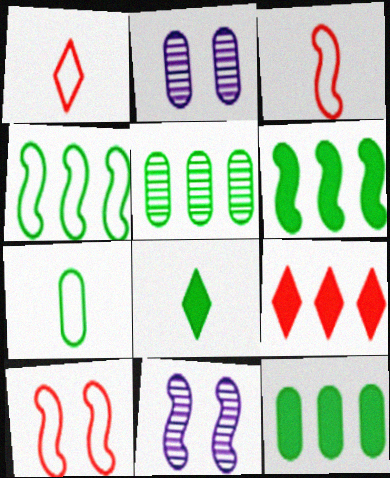[[1, 2, 6], 
[1, 11, 12], 
[3, 6, 11], 
[7, 9, 11]]